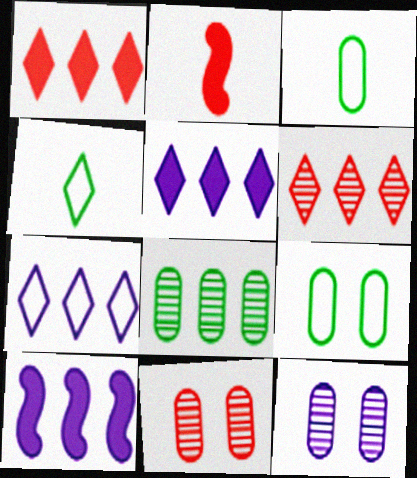[[4, 10, 11]]